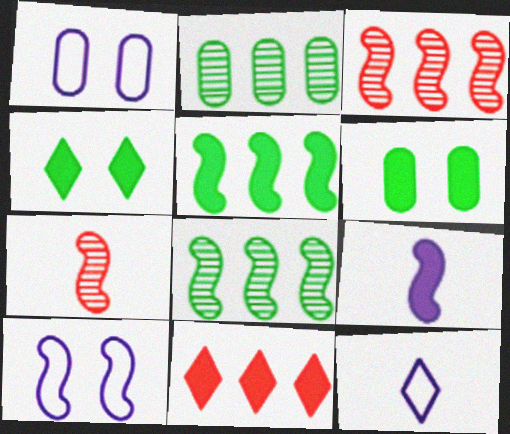[[3, 6, 12], 
[5, 7, 10], 
[6, 9, 11]]